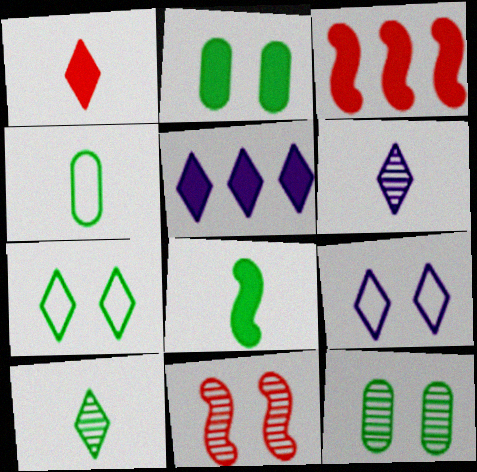[[2, 9, 11], 
[4, 5, 11], 
[4, 8, 10], 
[5, 6, 9]]